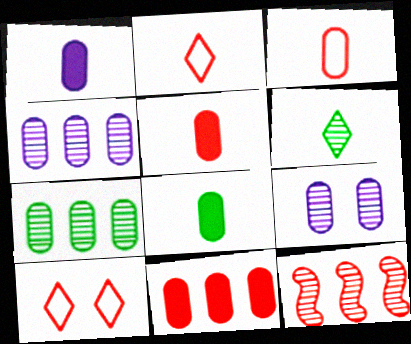[[1, 5, 8], 
[5, 10, 12], 
[6, 9, 12]]